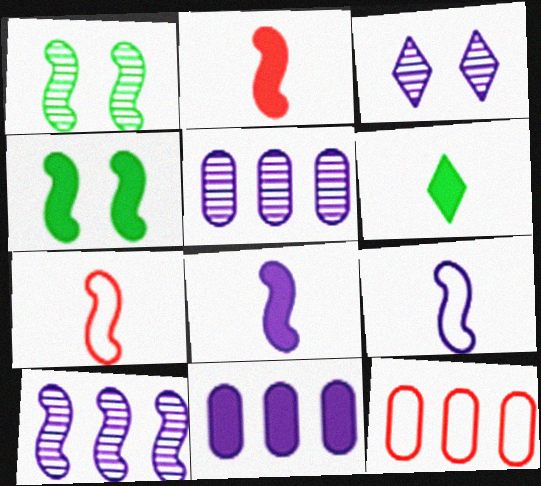[[3, 9, 11], 
[4, 7, 10]]